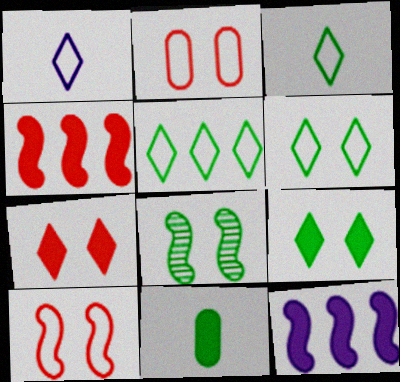[[3, 5, 6], 
[5, 8, 11], 
[7, 11, 12]]